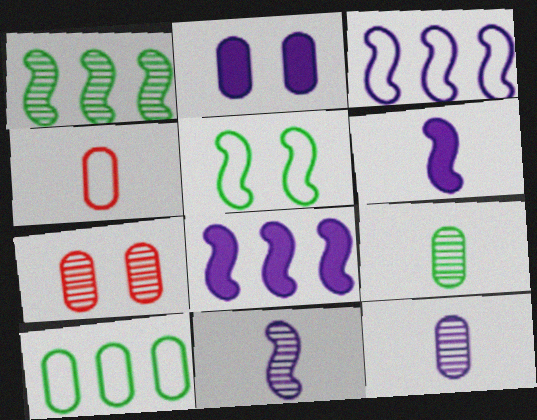[]